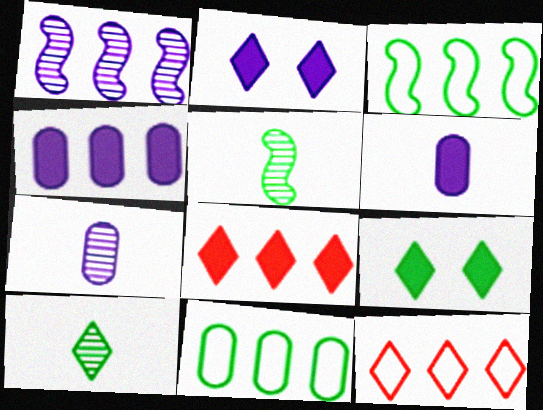[[1, 8, 11], 
[2, 10, 12], 
[5, 9, 11]]